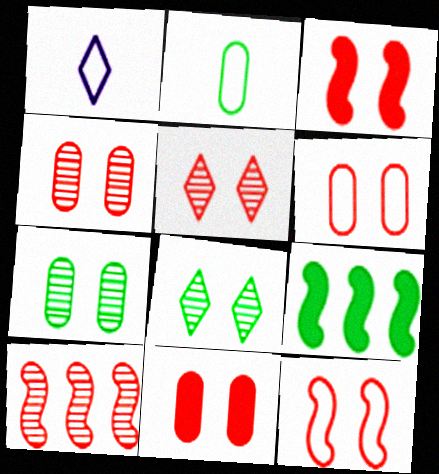[[1, 4, 9], 
[2, 8, 9], 
[3, 5, 6], 
[4, 6, 11], 
[5, 11, 12]]